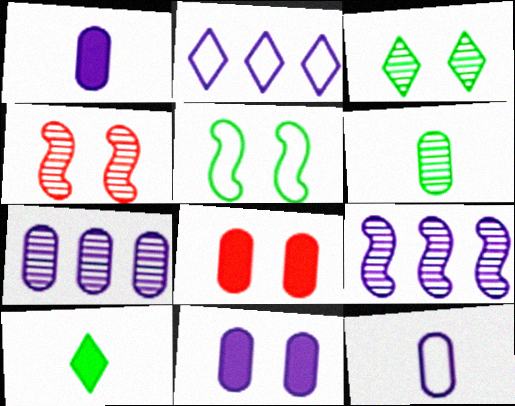[[7, 11, 12]]